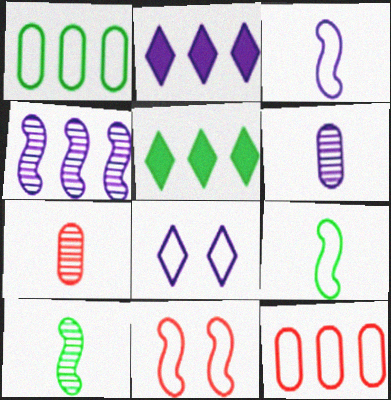[[4, 5, 12], 
[5, 6, 11], 
[8, 9, 12]]